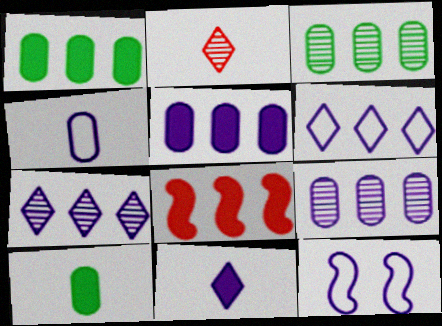[[1, 2, 12], 
[3, 6, 8], 
[4, 6, 12], 
[9, 11, 12]]